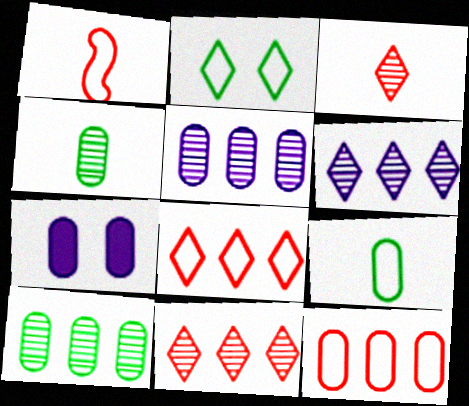[[4, 7, 12]]